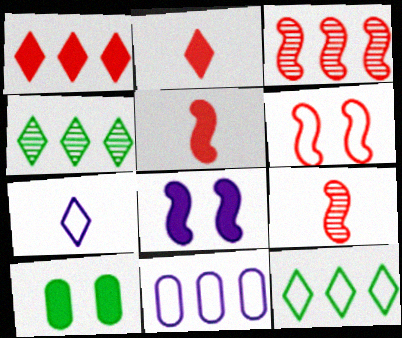[[3, 5, 6], 
[3, 7, 10]]